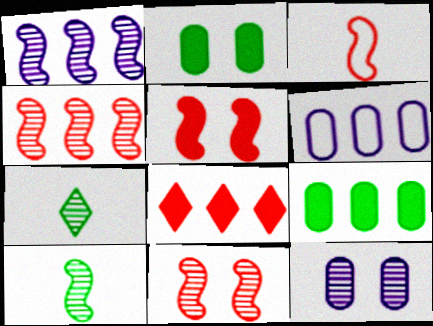[[1, 10, 11], 
[3, 4, 5], 
[4, 7, 12], 
[5, 6, 7]]